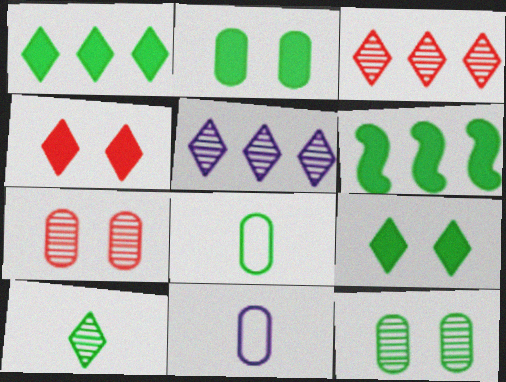[]